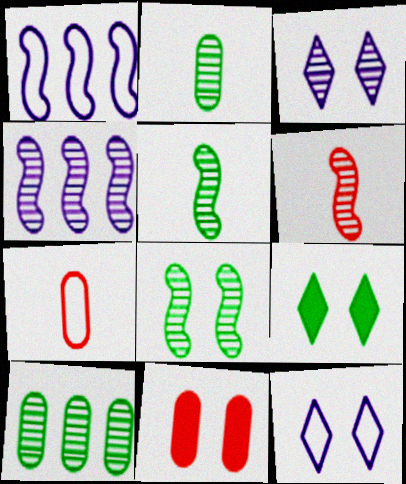[[3, 6, 10], 
[4, 6, 8], 
[4, 7, 9], 
[8, 11, 12]]